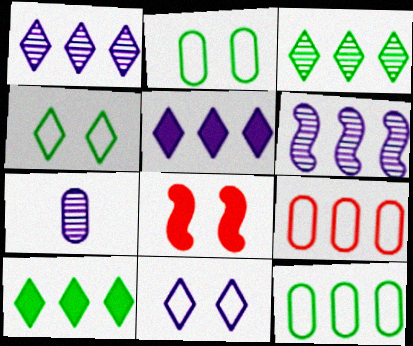[[6, 9, 10]]